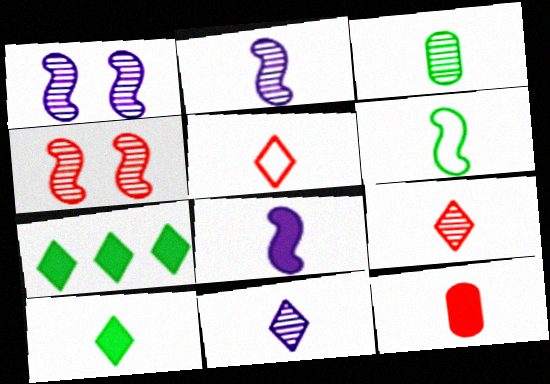[[2, 3, 9], 
[3, 5, 8], 
[3, 6, 10], 
[5, 10, 11], 
[6, 11, 12], 
[8, 10, 12]]